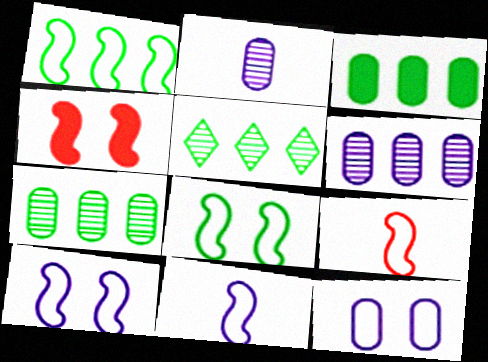[[1, 3, 5], 
[1, 9, 10]]